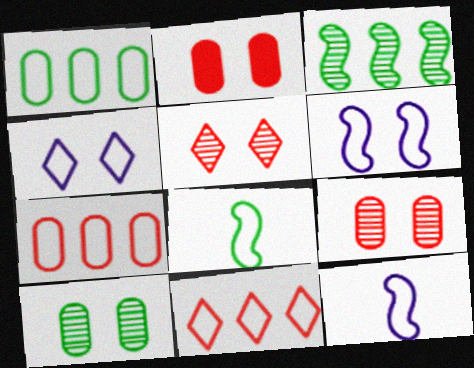[[4, 7, 8]]